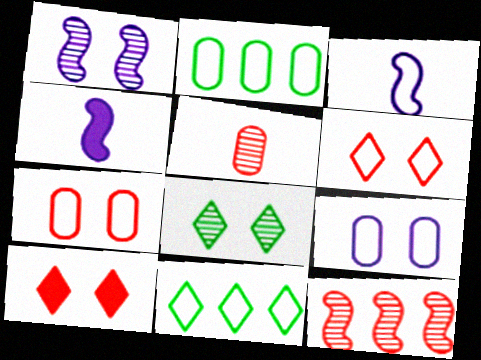[[2, 3, 6], 
[3, 7, 11]]